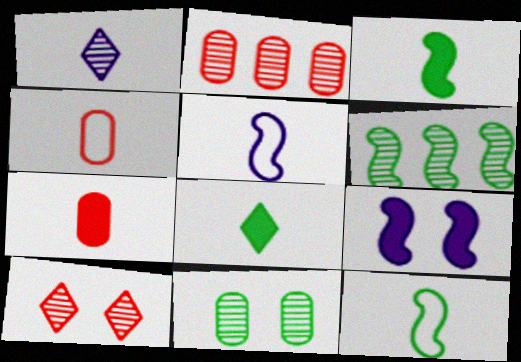[[1, 3, 4], 
[1, 7, 12]]